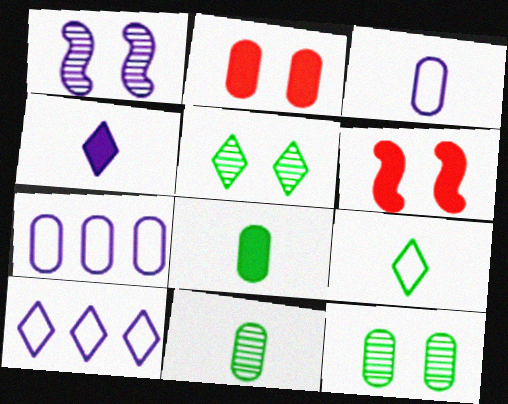[[1, 4, 7], 
[2, 7, 11], 
[6, 10, 11]]